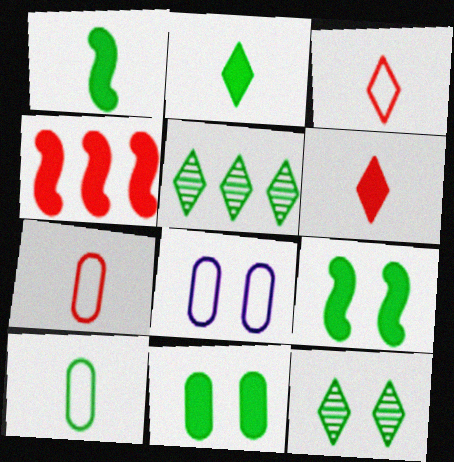[[5, 9, 10]]